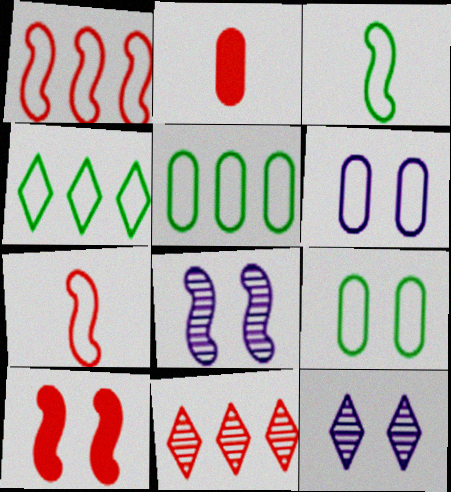[[2, 4, 8], 
[3, 4, 9], 
[4, 6, 7], 
[9, 10, 12]]